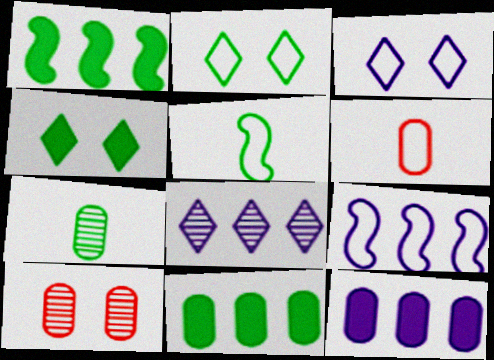[[1, 2, 7], 
[2, 6, 9], 
[8, 9, 12]]